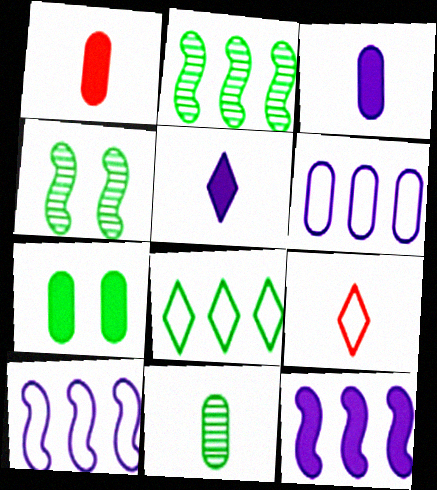[]